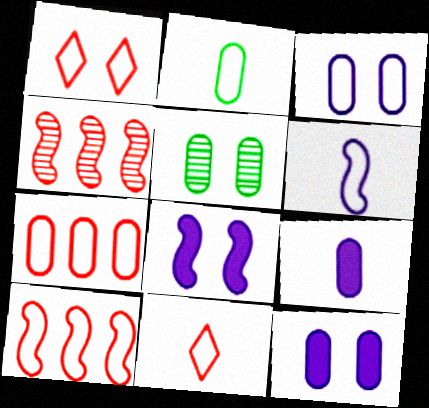[[1, 5, 8], 
[2, 3, 7], 
[2, 6, 11], 
[5, 7, 9]]